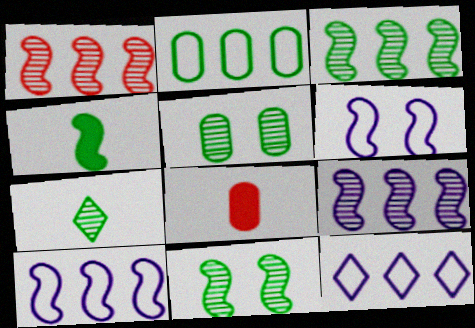[[1, 3, 9], 
[1, 4, 6], 
[3, 5, 7], 
[8, 11, 12]]